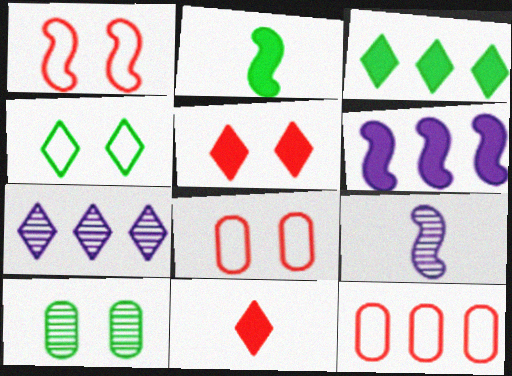[[2, 7, 8], 
[3, 8, 9], 
[4, 7, 11]]